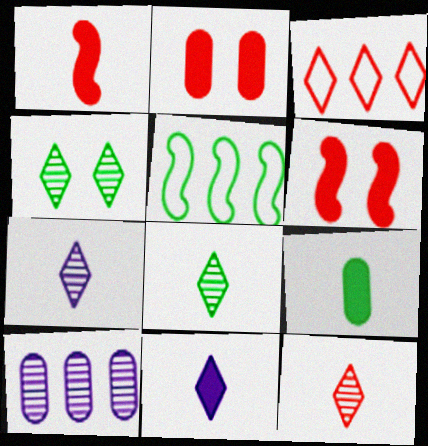[[1, 9, 11], 
[2, 5, 7], 
[3, 4, 11], 
[4, 5, 9], 
[7, 8, 12]]